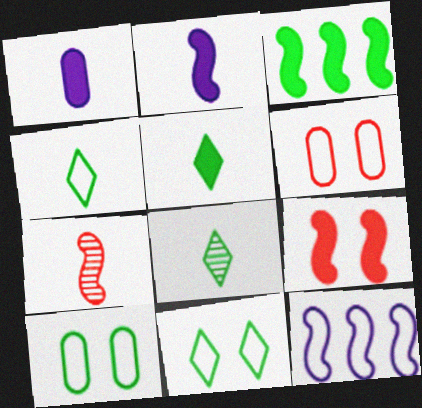[[1, 4, 7], 
[2, 3, 9], 
[3, 8, 10], 
[4, 5, 8], 
[4, 6, 12]]